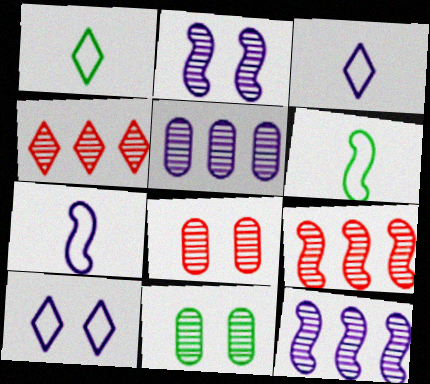[]